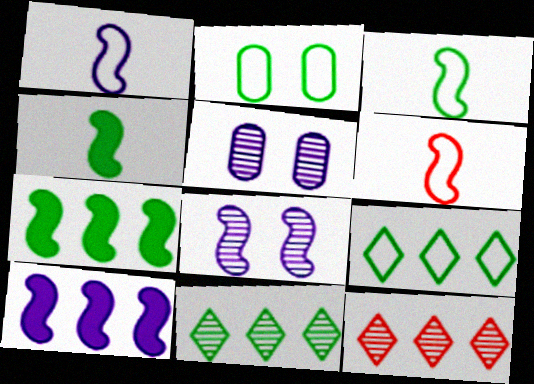[[1, 3, 6], 
[1, 8, 10], 
[2, 3, 9], 
[2, 4, 11], 
[6, 7, 8]]